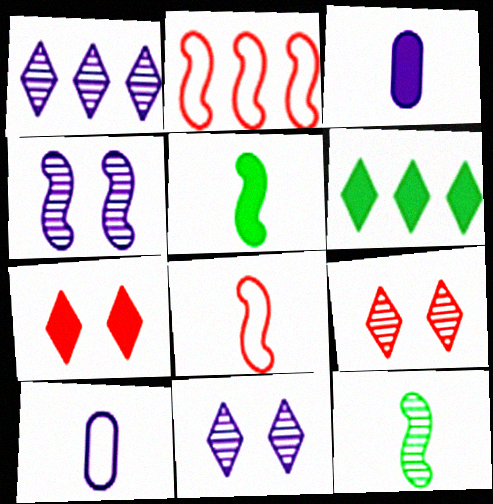[[2, 4, 5]]